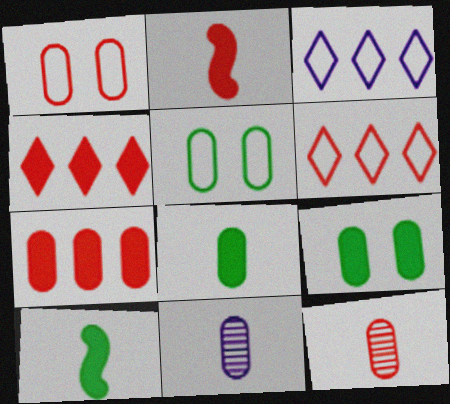[[1, 7, 12], 
[5, 7, 11]]